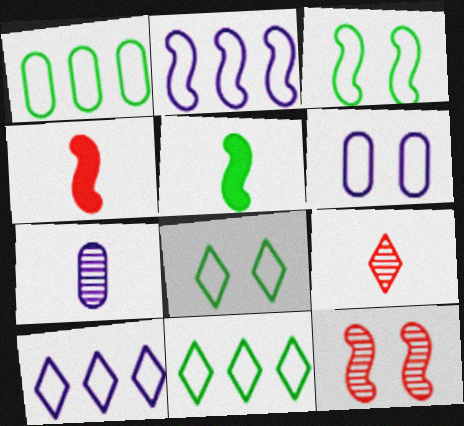[[2, 5, 12]]